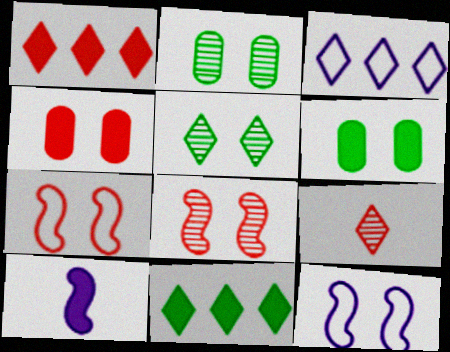[[1, 6, 10], 
[4, 5, 12], 
[4, 10, 11]]